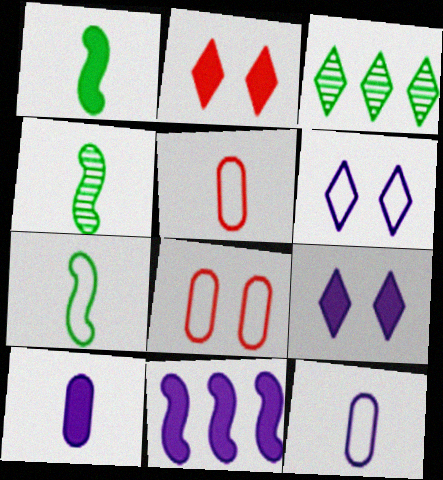[[1, 4, 7], 
[9, 10, 11]]